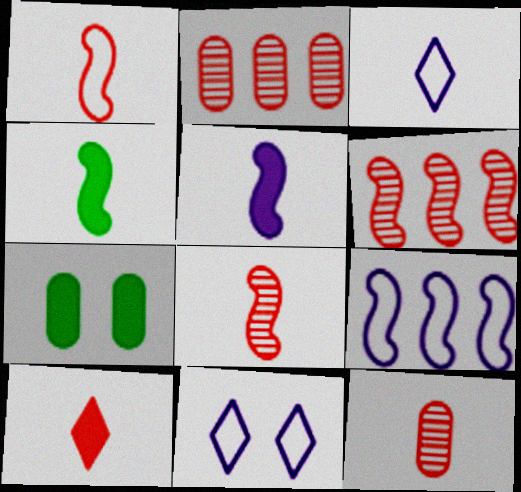[[1, 10, 12], 
[2, 4, 11], 
[3, 4, 12], 
[3, 6, 7]]